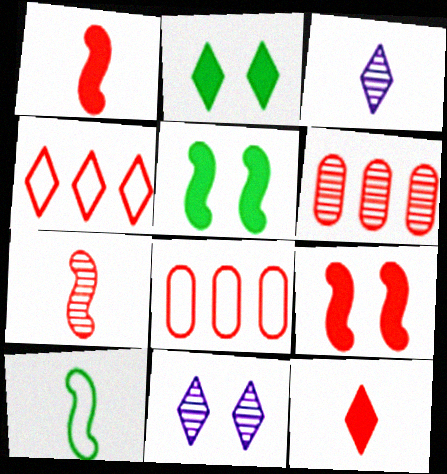[[2, 3, 4], 
[3, 5, 8]]